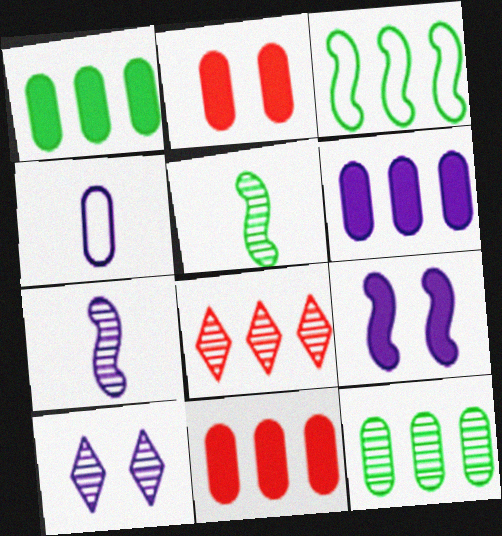[[1, 6, 11], 
[2, 4, 12], 
[3, 6, 8]]